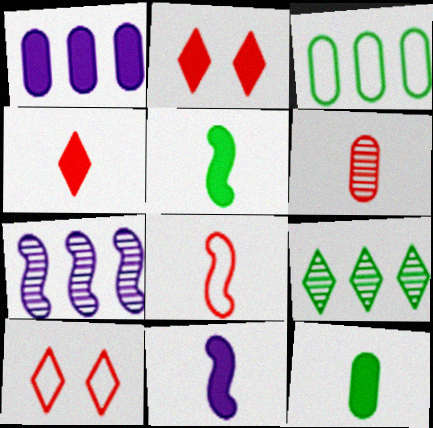[[1, 2, 5], 
[4, 6, 8], 
[4, 11, 12], 
[7, 10, 12]]